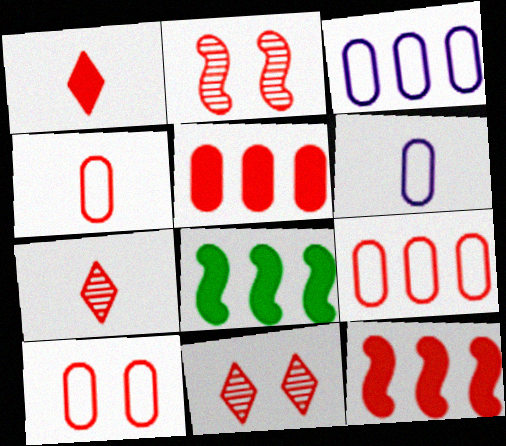[[1, 2, 9], 
[4, 9, 10], 
[4, 11, 12], 
[6, 8, 11], 
[7, 10, 12]]